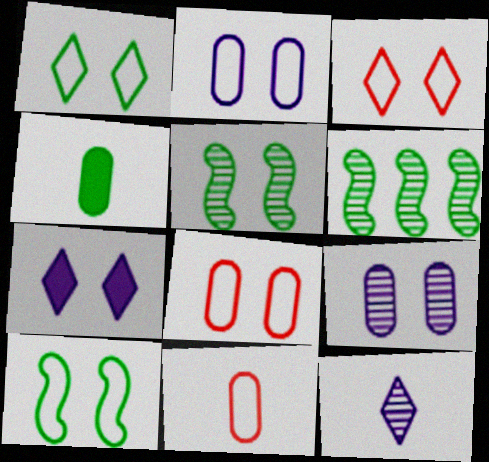[[1, 4, 6], 
[2, 3, 10], 
[5, 7, 8], 
[6, 7, 11]]